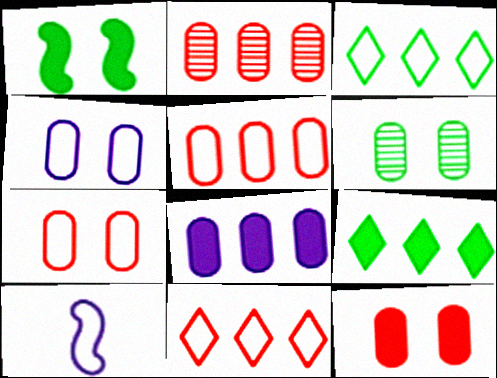[[3, 7, 10], 
[4, 6, 12]]